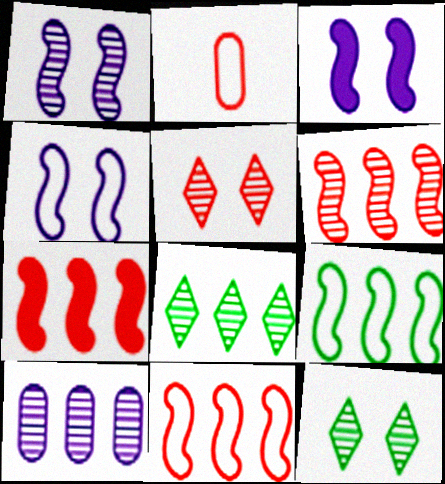[[1, 3, 4], 
[2, 3, 8], 
[2, 5, 7], 
[6, 7, 11], 
[6, 8, 10]]